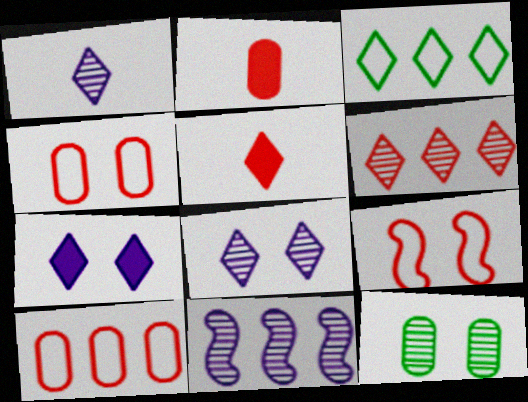[[2, 6, 9], 
[3, 5, 8], 
[7, 9, 12]]